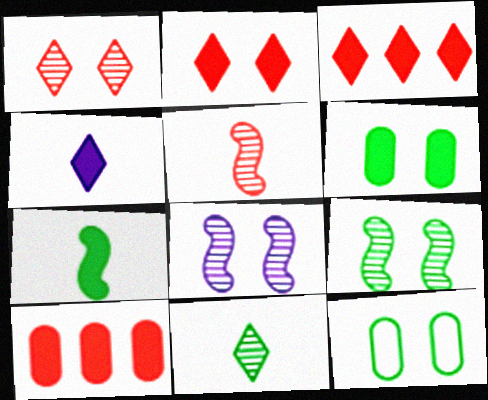[[2, 8, 12]]